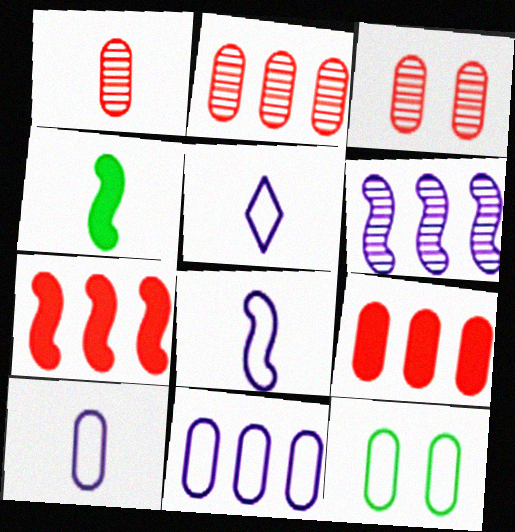[[1, 2, 3], 
[1, 4, 5], 
[5, 8, 10]]